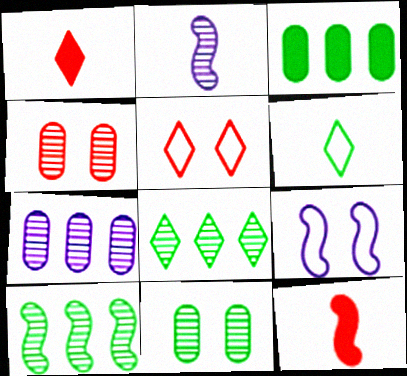[[2, 3, 5], 
[2, 4, 8], 
[9, 10, 12]]